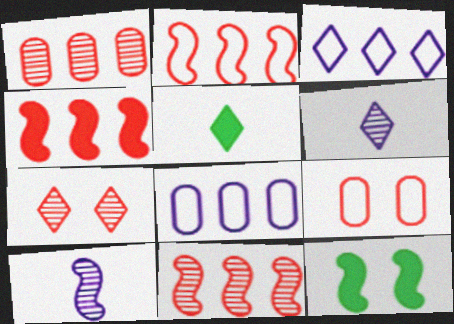[[2, 4, 11], 
[2, 10, 12], 
[3, 5, 7]]